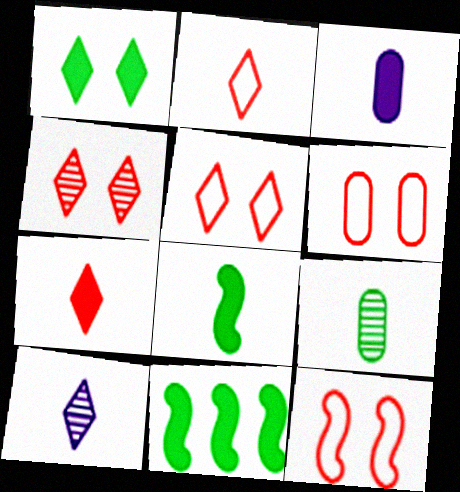[[3, 7, 8], 
[5, 6, 12], 
[6, 10, 11]]